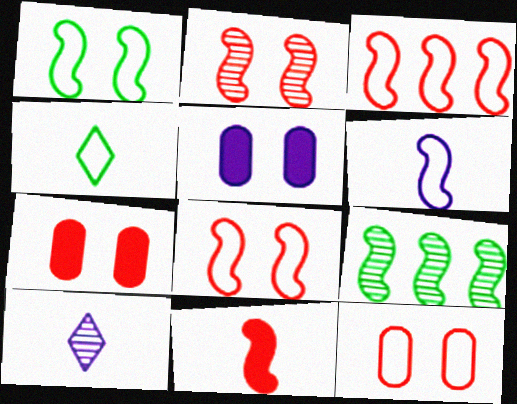[[1, 3, 6], 
[2, 3, 11]]